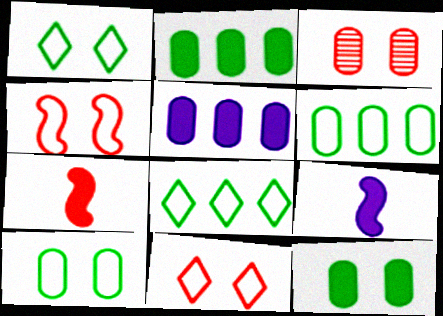[[3, 8, 9]]